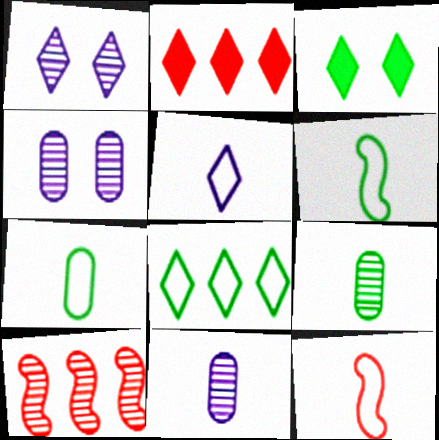[[1, 9, 10], 
[2, 4, 6], 
[5, 7, 12]]